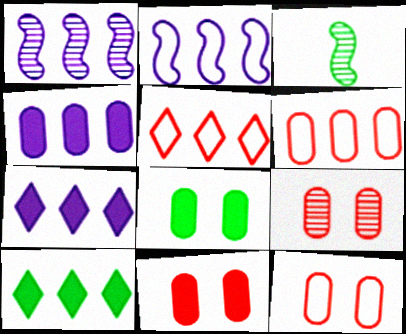[[1, 6, 10], 
[3, 7, 12], 
[9, 11, 12]]